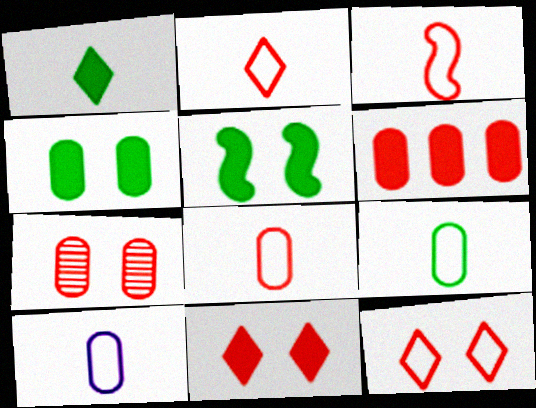[[2, 3, 8], 
[6, 7, 8], 
[8, 9, 10]]